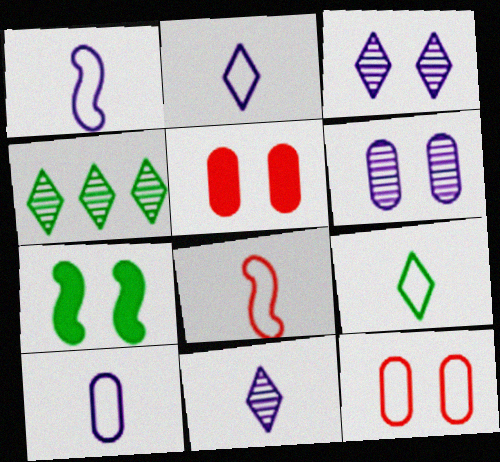[[1, 2, 10], 
[1, 4, 5], 
[3, 7, 12], 
[8, 9, 10]]